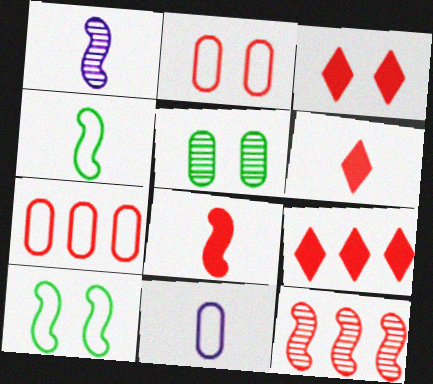[[1, 4, 8], 
[2, 6, 12], 
[3, 6, 9], 
[7, 9, 12]]